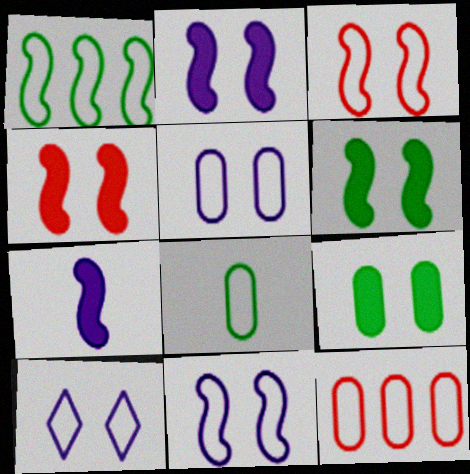[[2, 4, 6], 
[5, 8, 12], 
[5, 10, 11]]